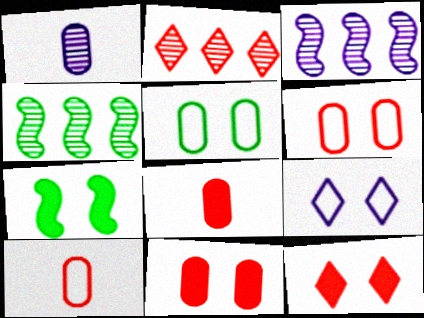[[4, 8, 9]]